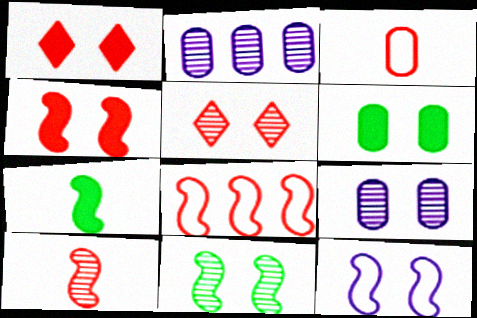[[2, 3, 6], 
[4, 8, 10], 
[4, 11, 12], 
[5, 6, 12], 
[5, 9, 11]]